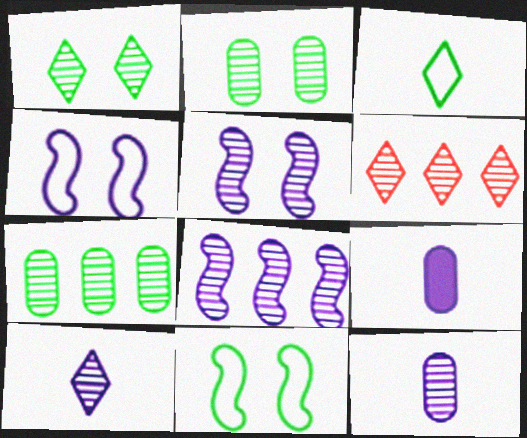[[1, 6, 10], 
[6, 7, 8], 
[6, 9, 11]]